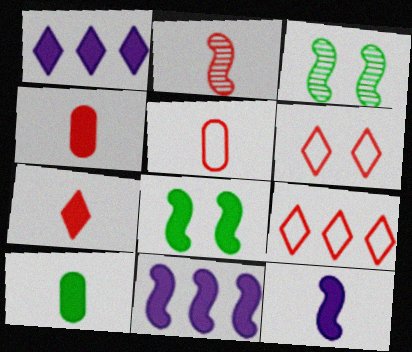[[1, 3, 5], 
[1, 4, 8], 
[2, 5, 7], 
[7, 10, 12]]